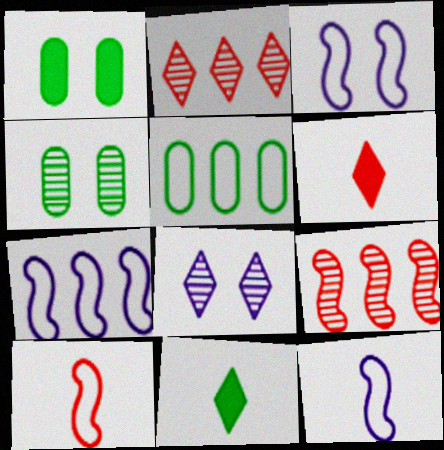[[1, 2, 12], 
[3, 7, 12], 
[4, 6, 7]]